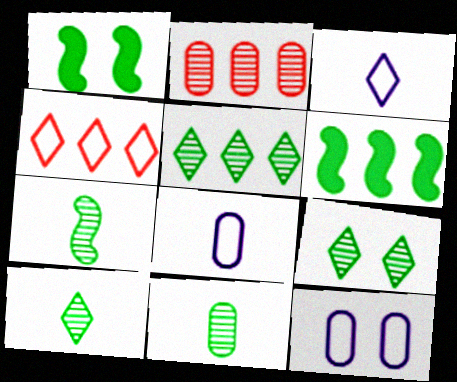[[1, 2, 3], 
[5, 9, 10], 
[7, 10, 11]]